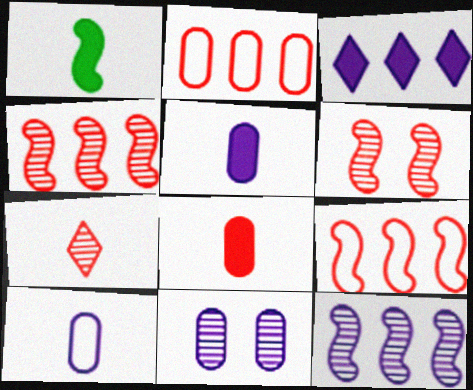[[1, 7, 10]]